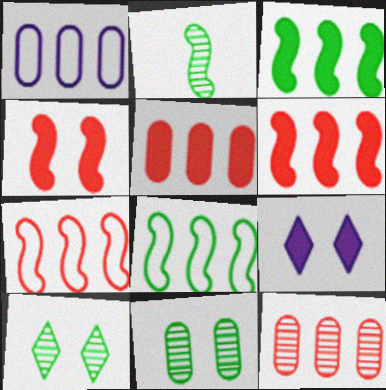[]